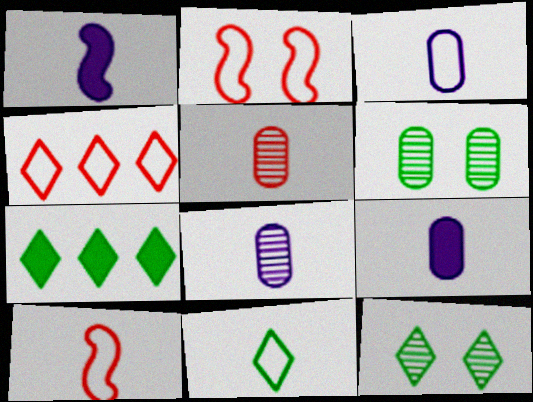[[1, 4, 6], 
[1, 5, 11], 
[2, 7, 8], 
[3, 8, 9], 
[3, 10, 11], 
[7, 11, 12]]